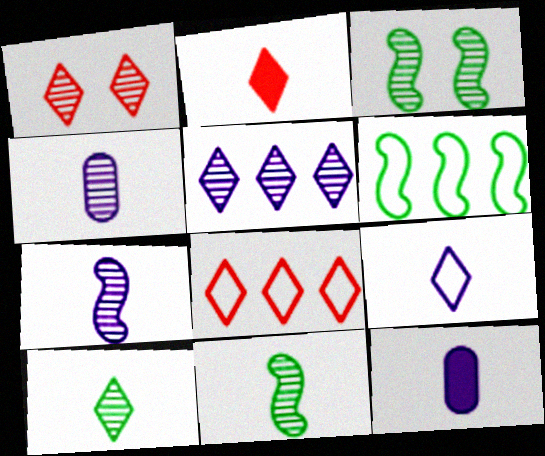[[1, 2, 8], 
[1, 5, 10], 
[1, 6, 12], 
[2, 9, 10], 
[3, 8, 12], 
[7, 9, 12]]